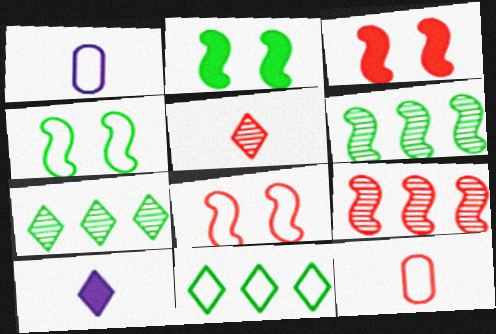[[1, 3, 7], 
[1, 8, 11]]